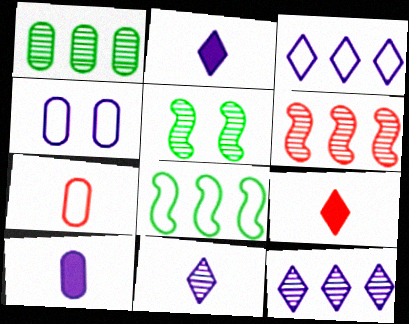[[1, 6, 12]]